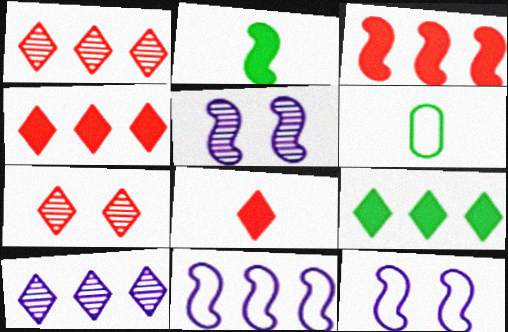[[4, 5, 6]]